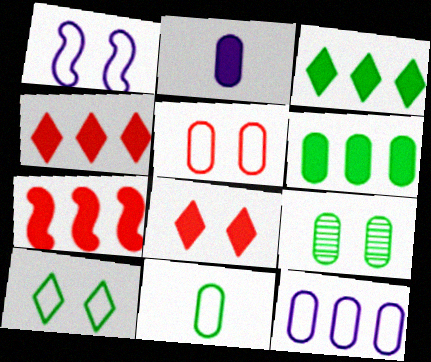[[1, 5, 10], 
[1, 8, 9], 
[5, 11, 12], 
[6, 9, 11]]